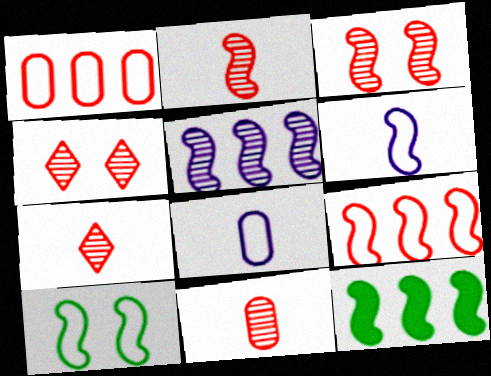[[2, 7, 11], 
[3, 6, 12], 
[4, 8, 12], 
[5, 9, 12], 
[6, 9, 10]]